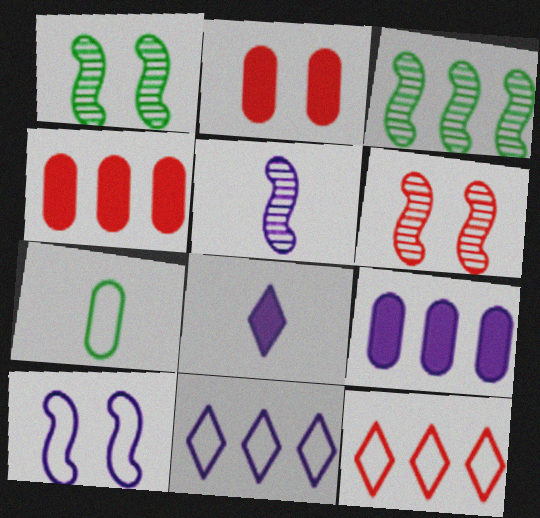[[3, 4, 11], 
[3, 5, 6], 
[3, 9, 12], 
[7, 10, 12]]